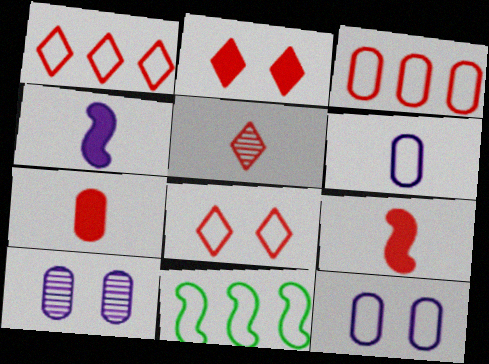[[1, 2, 5], 
[6, 8, 11]]